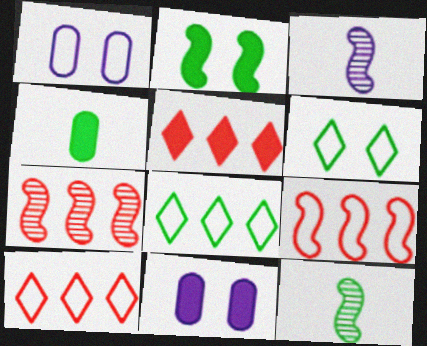[[1, 5, 12], 
[2, 3, 9], 
[10, 11, 12]]